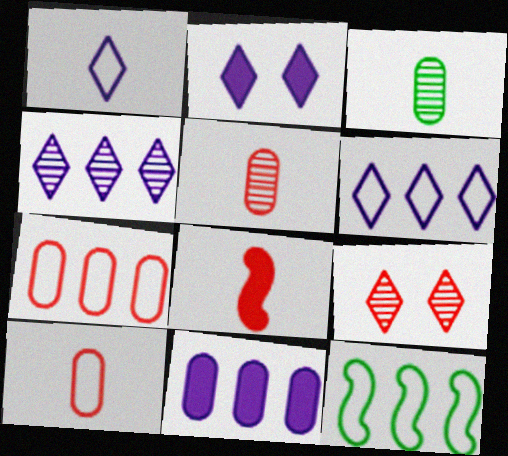[[1, 2, 4], 
[1, 3, 8], 
[2, 5, 12], 
[6, 7, 12], 
[7, 8, 9]]